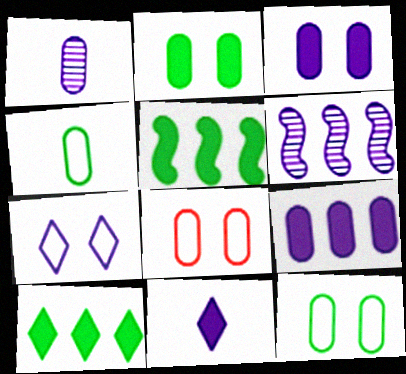[]